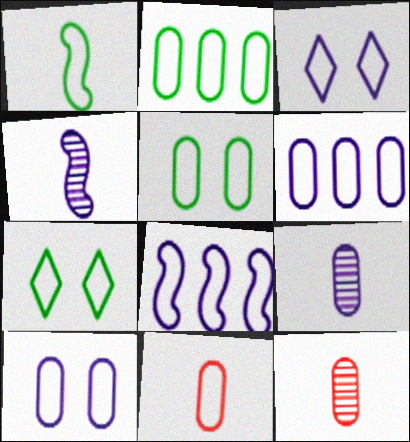[[1, 2, 7], 
[2, 10, 11], 
[5, 6, 11], 
[7, 8, 11]]